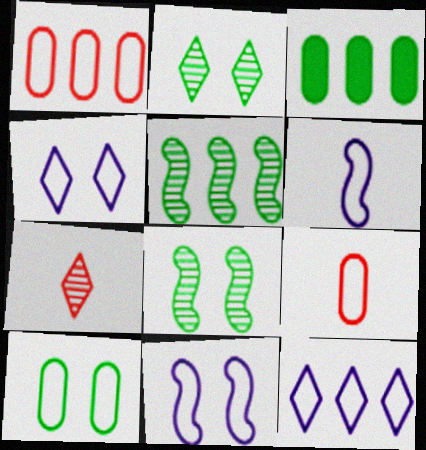[[3, 7, 11]]